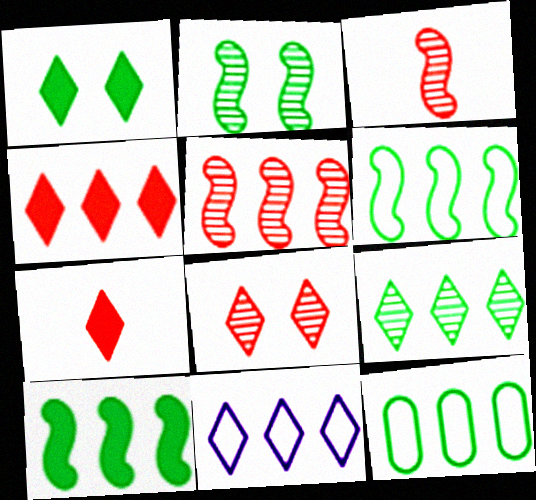[[4, 9, 11], 
[9, 10, 12]]